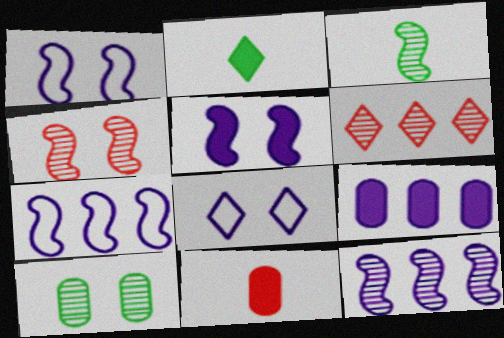[[2, 6, 8], 
[3, 4, 12]]